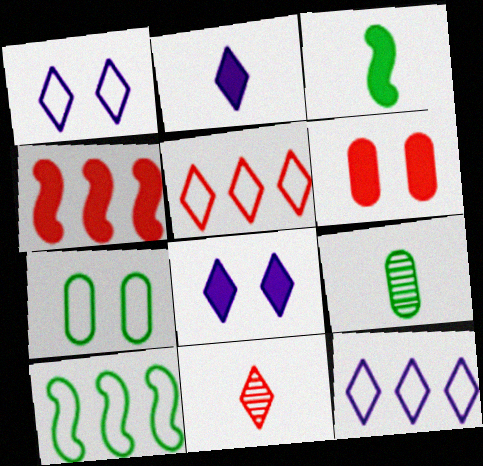[[1, 4, 9]]